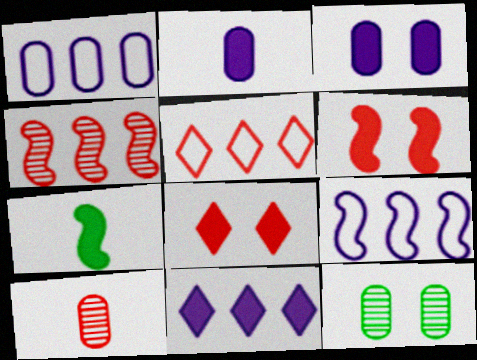[[5, 6, 10]]